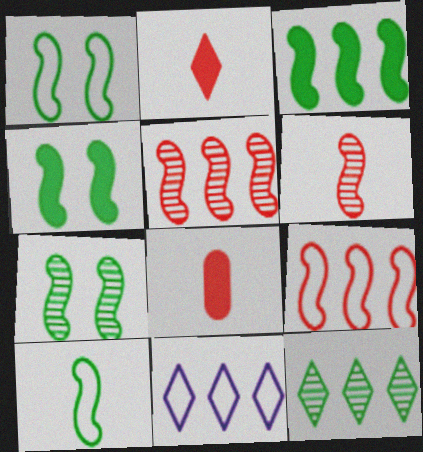[[1, 4, 7], 
[3, 7, 10], 
[7, 8, 11]]